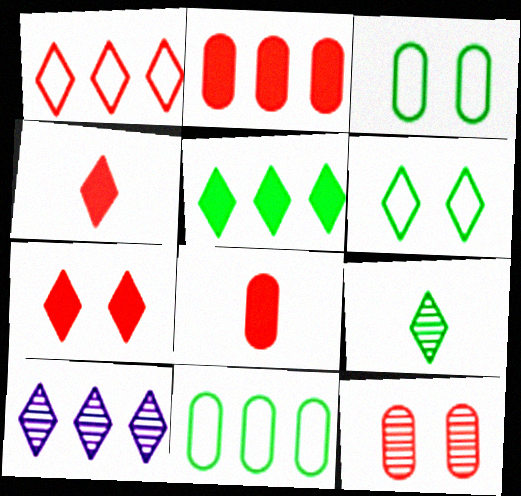[[1, 5, 10], 
[4, 6, 10], 
[5, 6, 9]]